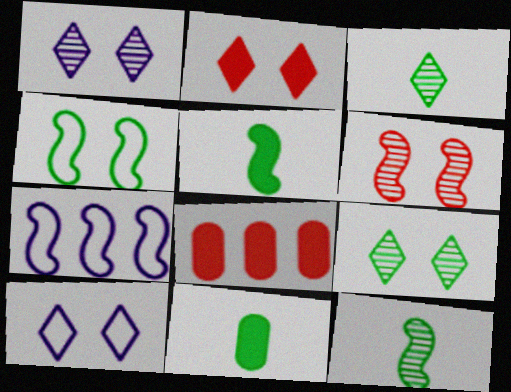[[2, 9, 10], 
[5, 6, 7], 
[8, 10, 12]]